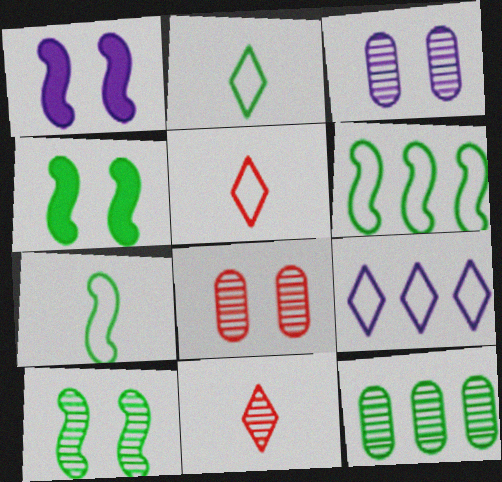[[1, 5, 12], 
[2, 4, 12]]